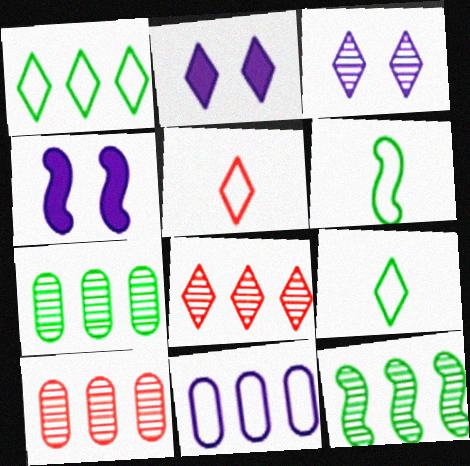[[2, 6, 10], 
[2, 8, 9], 
[4, 5, 7], 
[4, 9, 10]]